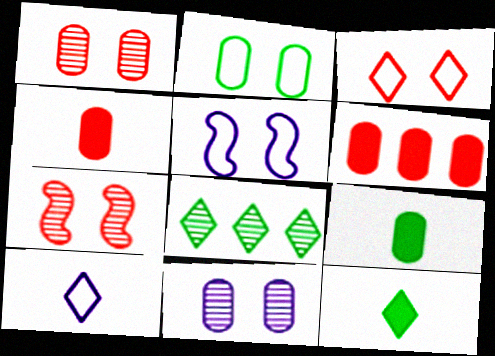[[2, 3, 5], 
[4, 5, 8]]